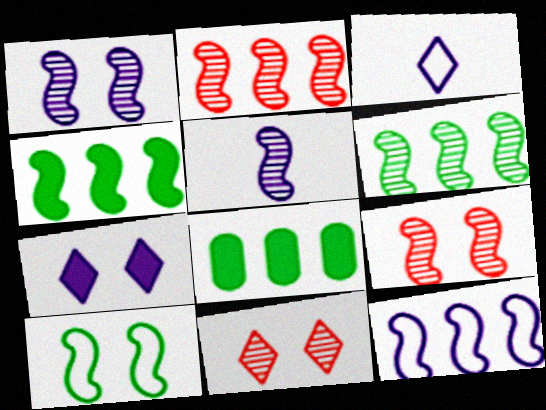[[2, 4, 12], 
[3, 8, 9], 
[5, 6, 9]]